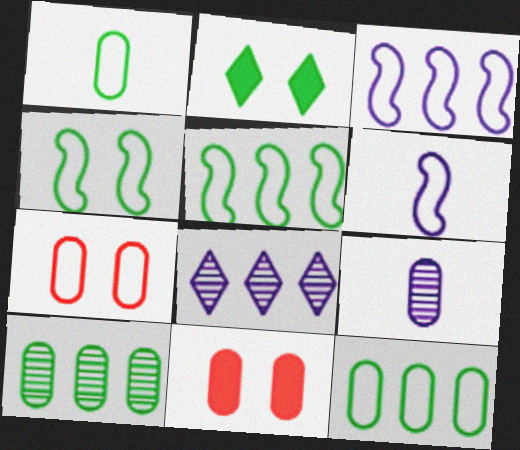[[9, 11, 12]]